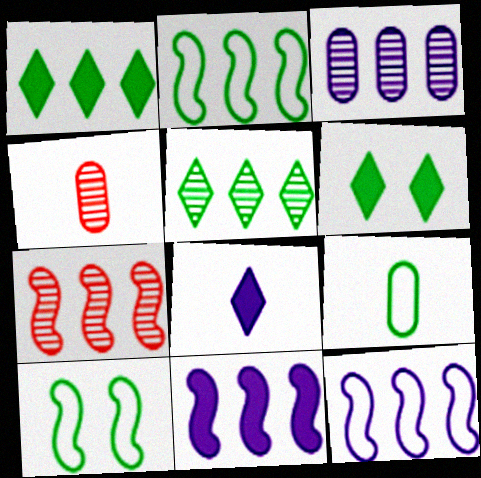[[2, 7, 11], 
[3, 5, 7], 
[4, 6, 12]]